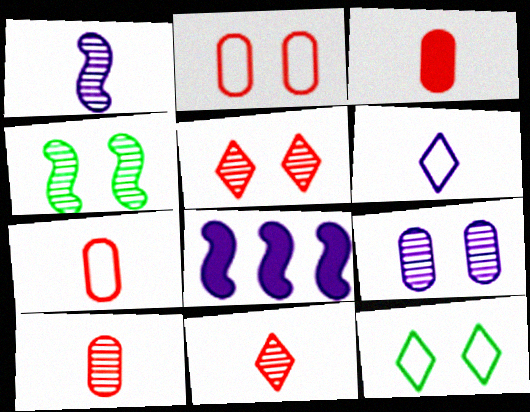[[3, 7, 10], 
[4, 5, 9], 
[6, 8, 9], 
[8, 10, 12]]